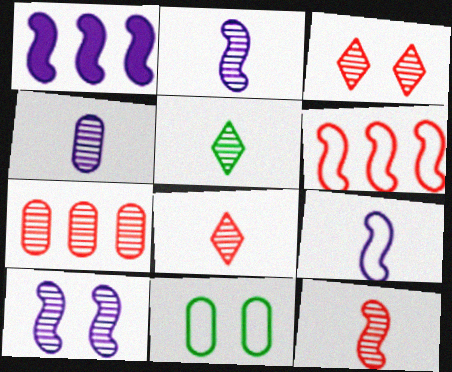[[1, 8, 11], 
[1, 9, 10], 
[3, 7, 12], 
[4, 5, 12], 
[5, 7, 10]]